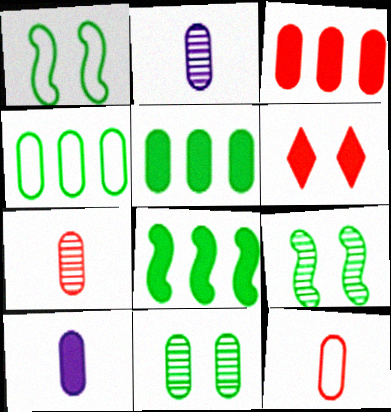[[6, 8, 10]]